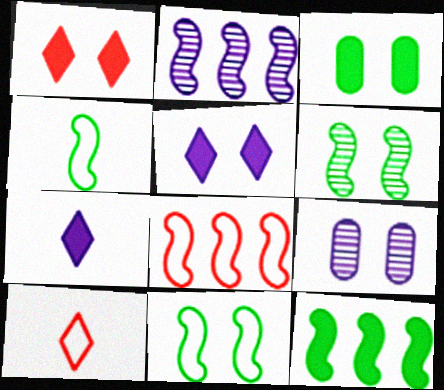[[1, 9, 11], 
[2, 3, 10], 
[2, 8, 12], 
[4, 6, 12], 
[9, 10, 12]]